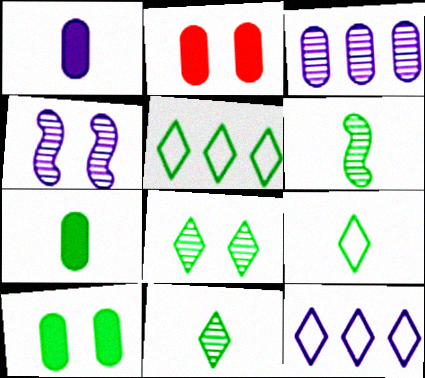[[1, 4, 12], 
[2, 6, 12], 
[5, 6, 10], 
[6, 7, 9]]